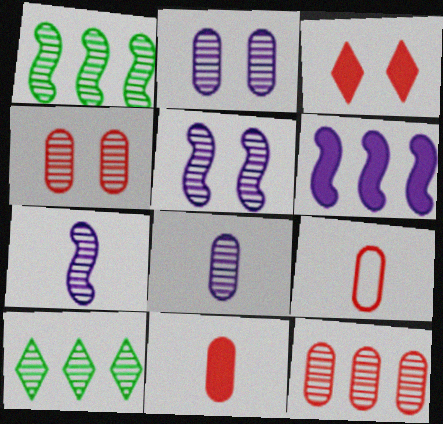[[4, 7, 10]]